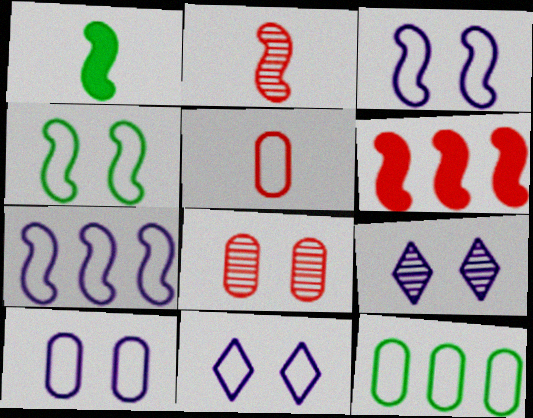[[3, 10, 11], 
[5, 10, 12]]